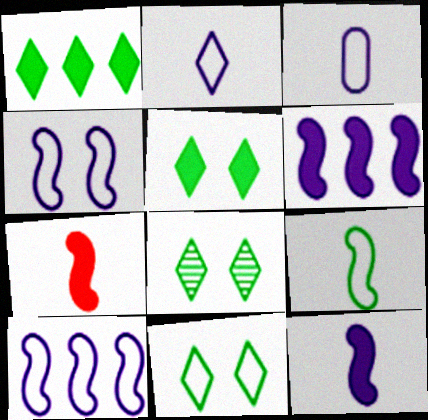[[5, 8, 11]]